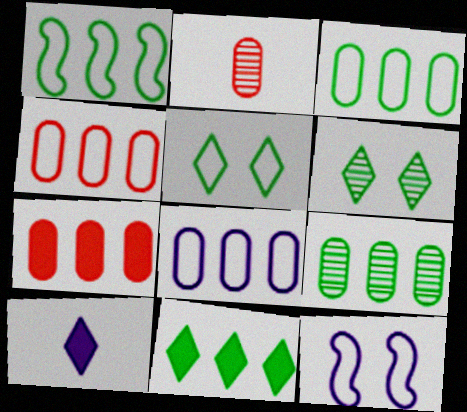[[1, 9, 11], 
[2, 11, 12], 
[3, 4, 8], 
[7, 8, 9]]